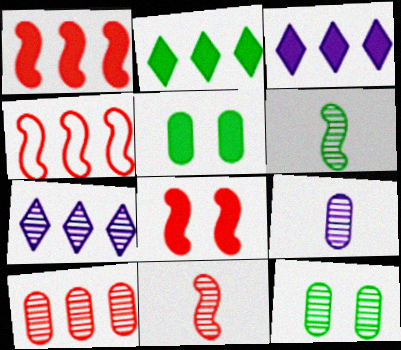[[4, 8, 11], 
[7, 11, 12], 
[9, 10, 12]]